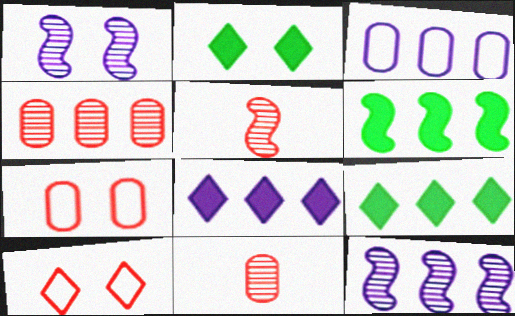[[1, 2, 7], 
[2, 3, 5], 
[3, 8, 12]]